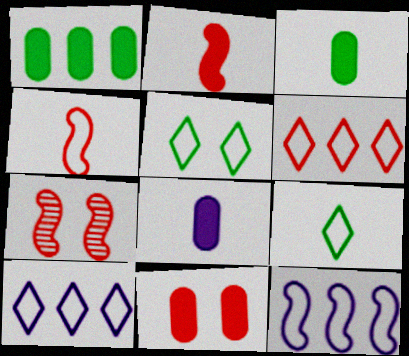[[1, 8, 11], 
[3, 7, 10]]